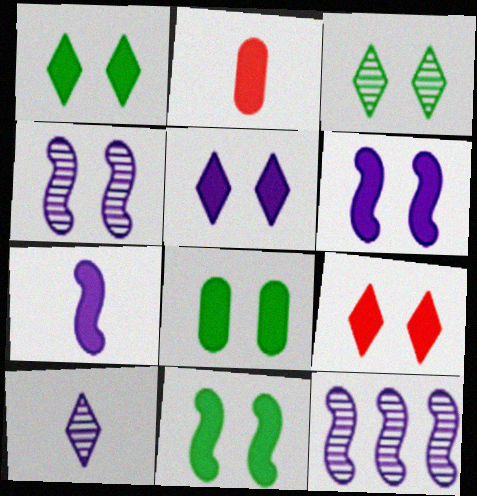[[1, 5, 9], 
[1, 8, 11], 
[6, 8, 9]]